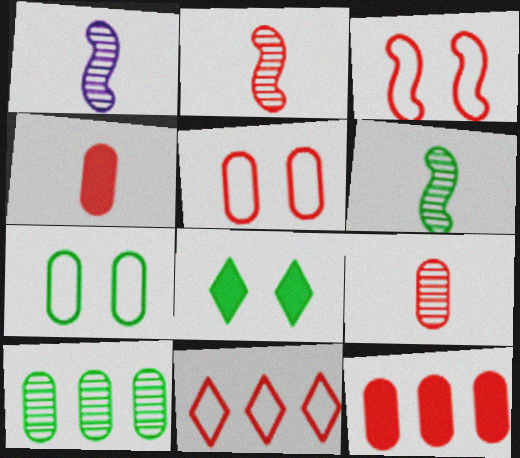[[1, 2, 6], 
[5, 9, 12]]